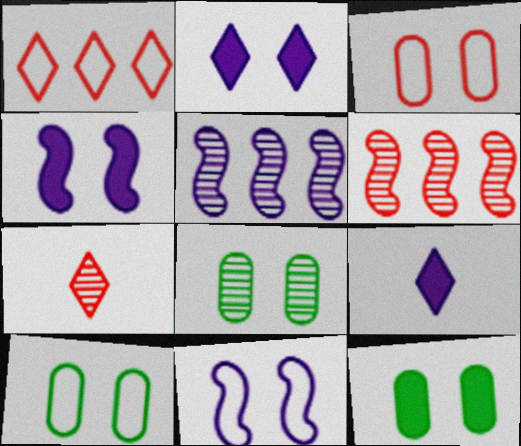[[5, 7, 8], 
[6, 9, 10], 
[8, 10, 12]]